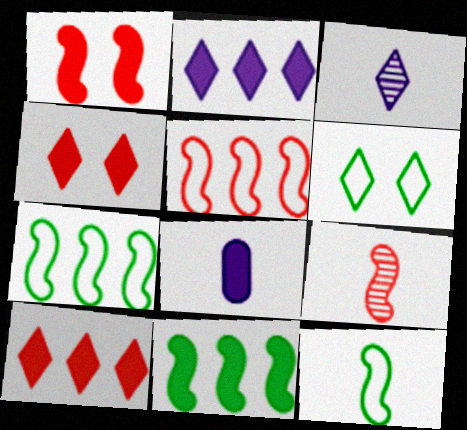[[1, 5, 9], 
[3, 6, 10], 
[4, 8, 11]]